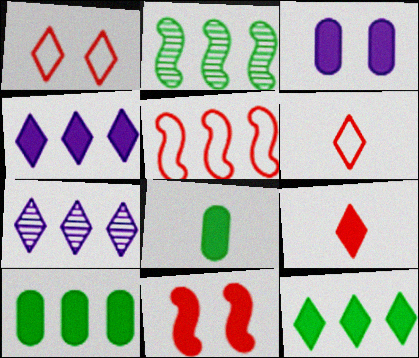[[2, 3, 6], 
[4, 8, 11], 
[5, 7, 10]]